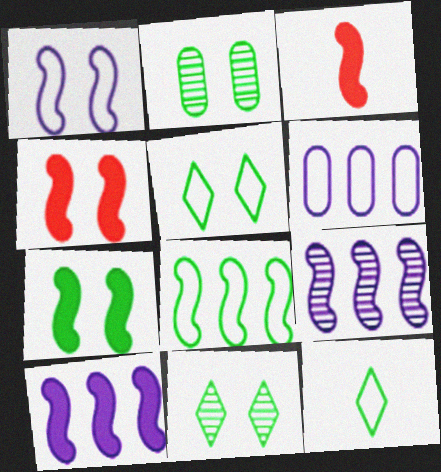[[2, 5, 7], 
[3, 6, 11], 
[3, 7, 10]]